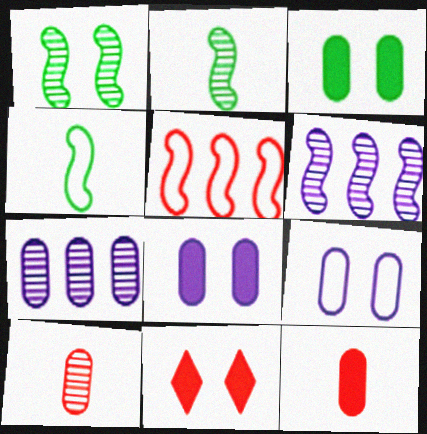[[1, 9, 11], 
[4, 7, 11], 
[5, 10, 11]]